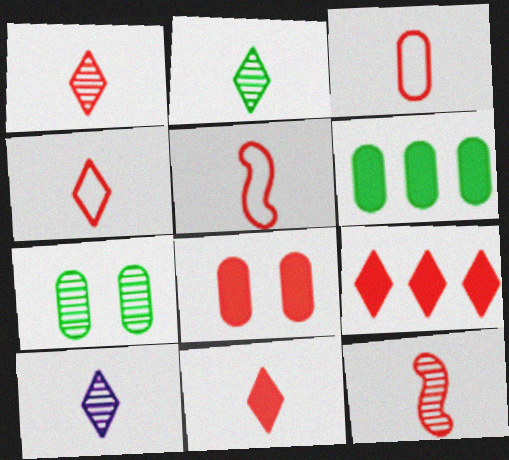[[1, 2, 10], 
[1, 4, 11], 
[3, 4, 5], 
[3, 11, 12]]